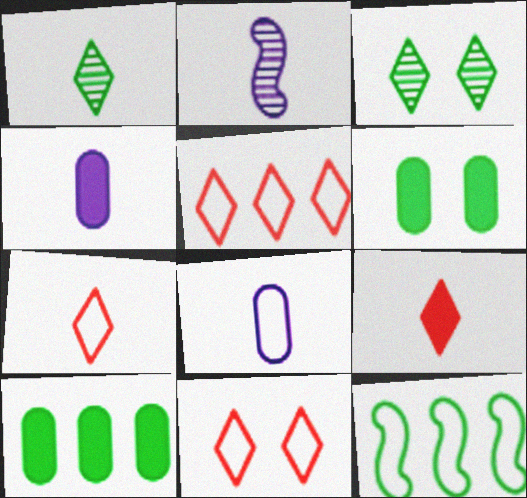[[1, 6, 12], 
[2, 5, 6], 
[2, 10, 11], 
[5, 7, 11], 
[8, 11, 12]]